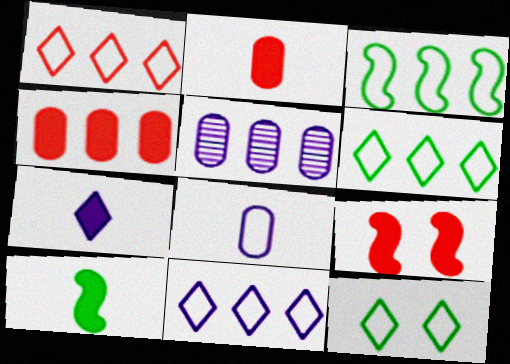[[1, 6, 11], 
[2, 7, 10]]